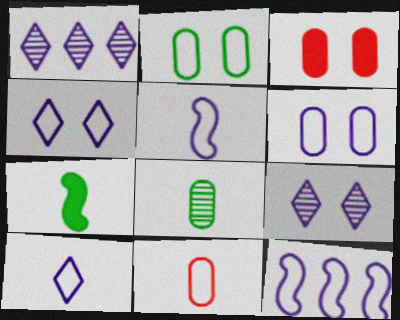[[6, 10, 12]]